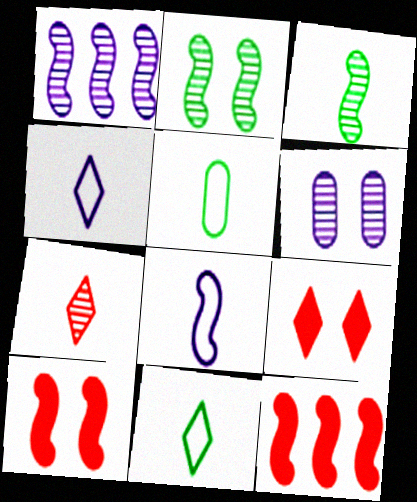[[1, 5, 9], 
[2, 8, 12], 
[6, 11, 12]]